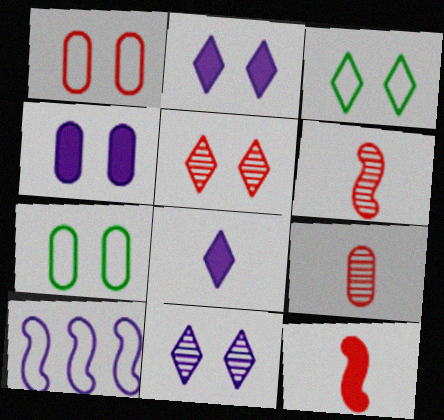[[2, 3, 5]]